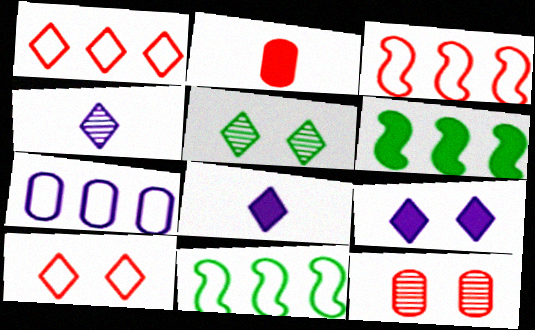[[1, 5, 8], 
[1, 7, 11], 
[2, 6, 9], 
[5, 9, 10], 
[8, 11, 12]]